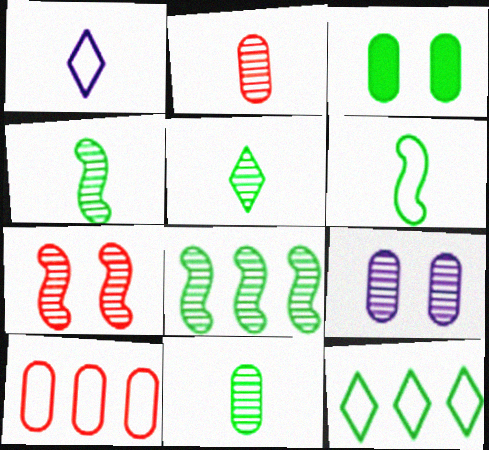[[3, 4, 12], 
[4, 5, 11]]